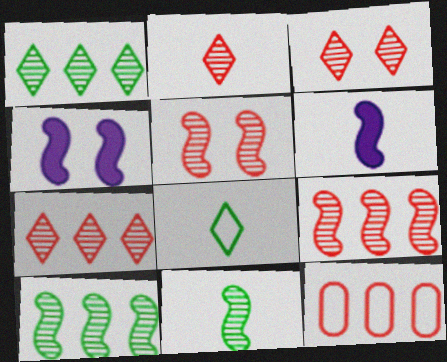[[2, 3, 7]]